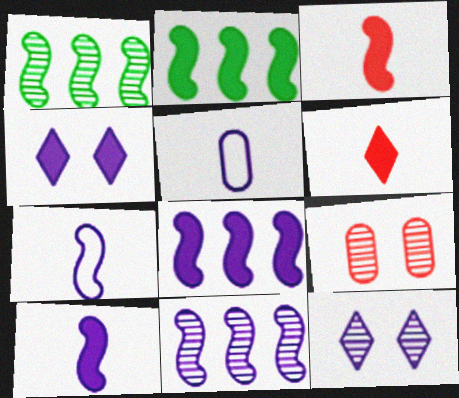[[4, 5, 11], 
[5, 8, 12]]